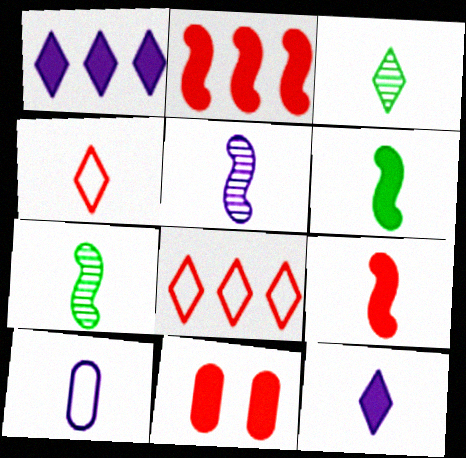[[1, 6, 11], 
[3, 4, 12], 
[3, 9, 10], 
[5, 10, 12]]